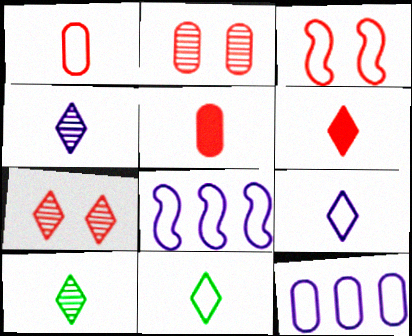[[3, 11, 12], 
[4, 6, 11], 
[6, 9, 10]]